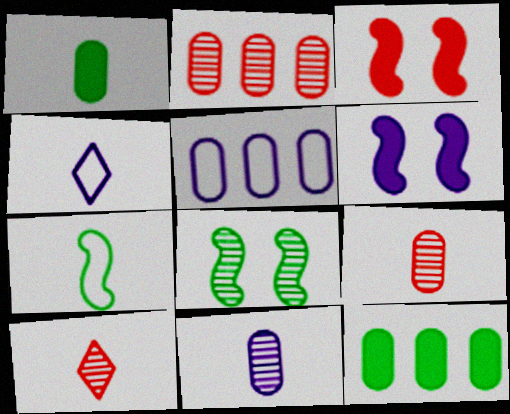[[2, 5, 12]]